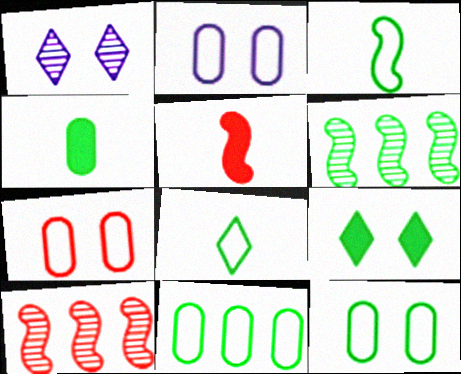[[1, 5, 11], 
[2, 7, 12]]